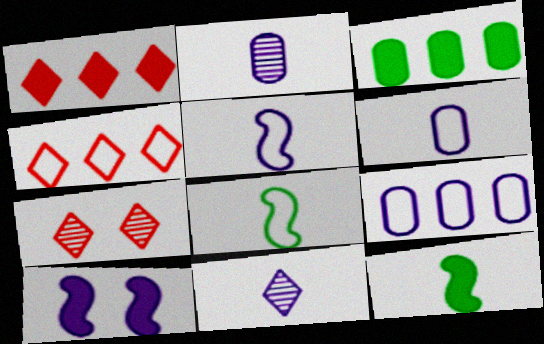[[3, 5, 7], 
[7, 9, 12], 
[9, 10, 11]]